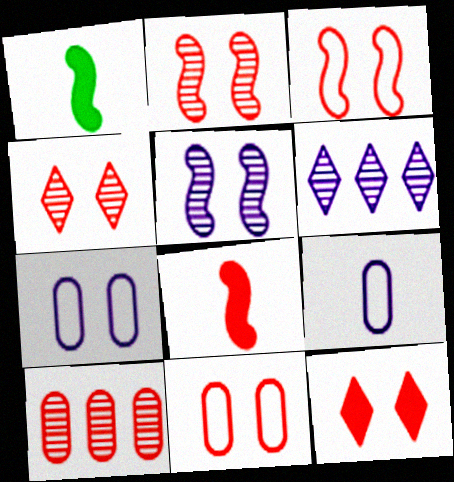[[1, 6, 11], 
[2, 11, 12]]